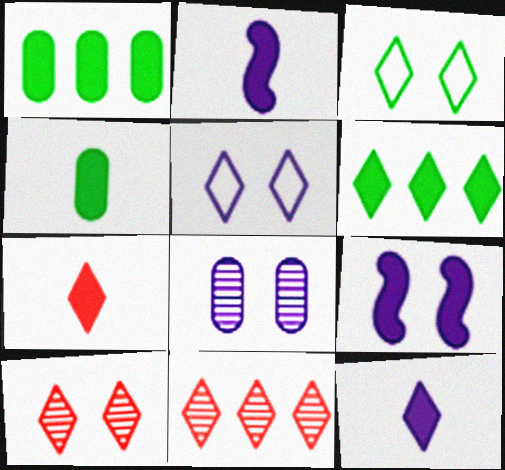[[1, 7, 9], 
[2, 4, 7], 
[3, 11, 12], 
[5, 8, 9]]